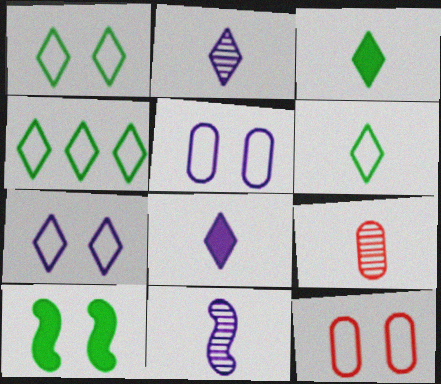[[1, 4, 6]]